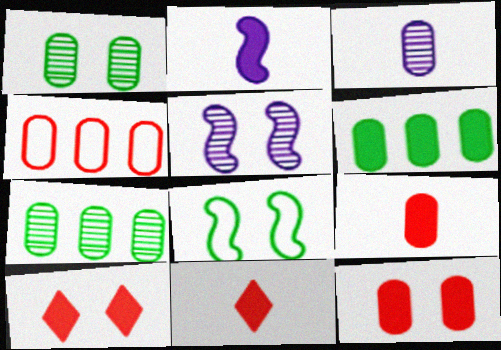[[2, 6, 10]]